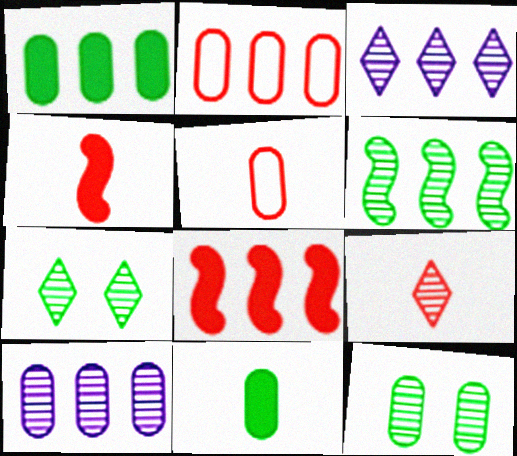[[1, 2, 10], 
[3, 7, 9], 
[4, 5, 9]]